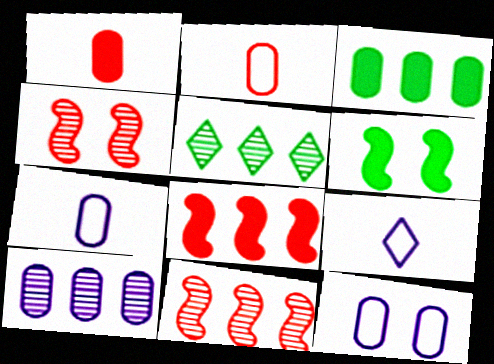[[3, 4, 9], 
[5, 10, 11]]